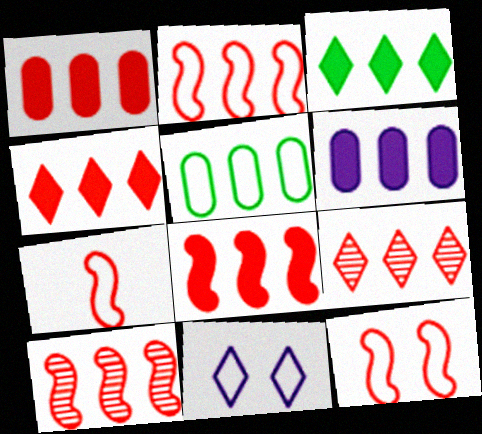[[1, 2, 9], 
[1, 4, 8], 
[2, 7, 12], 
[2, 8, 10], 
[3, 6, 8], 
[5, 7, 11]]